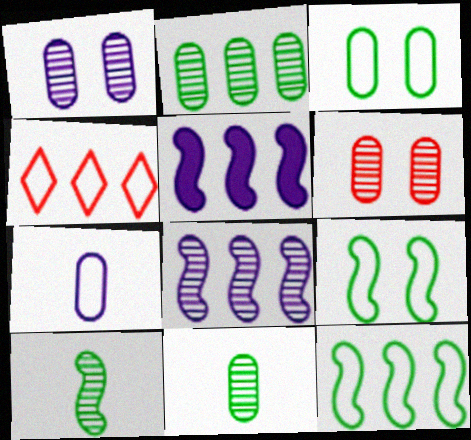[[2, 4, 5], 
[4, 7, 9]]